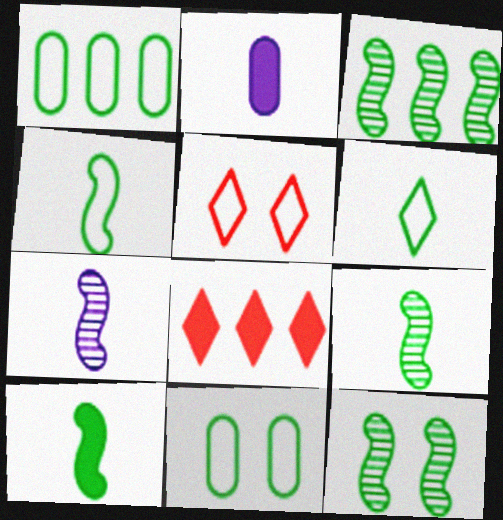[[2, 3, 5], 
[3, 9, 12], 
[4, 9, 10], 
[7, 8, 11]]